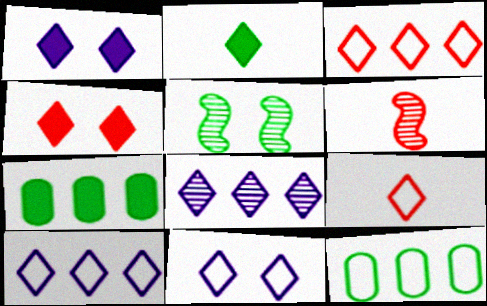[[1, 6, 12], 
[2, 5, 12], 
[6, 7, 11]]